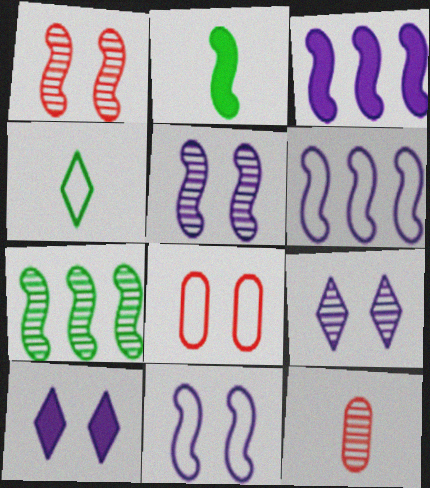[[1, 2, 6], 
[4, 6, 8], 
[7, 9, 12]]